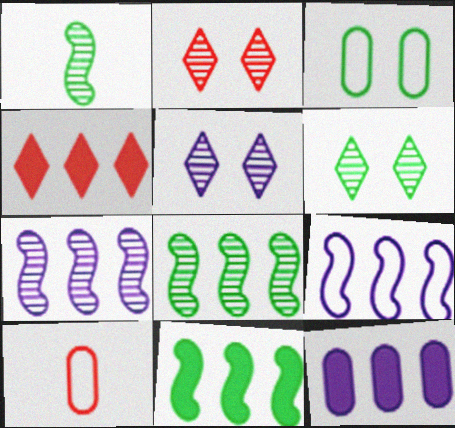[[2, 5, 6], 
[4, 11, 12], 
[5, 10, 11]]